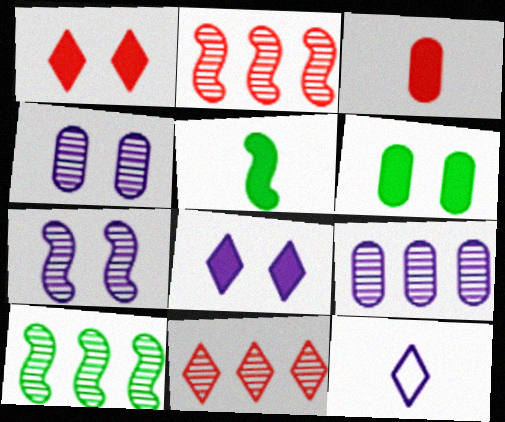[[2, 6, 12], 
[9, 10, 11]]